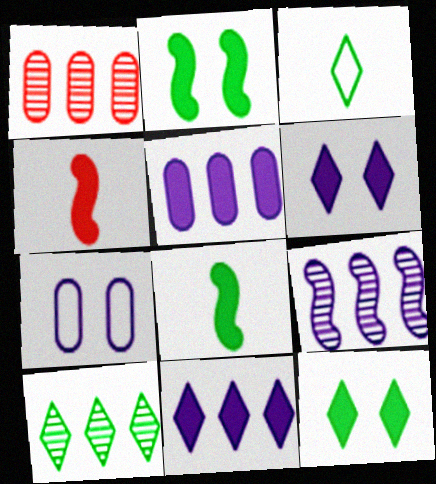[[1, 9, 10], 
[3, 10, 12], 
[4, 5, 12], 
[4, 7, 10]]